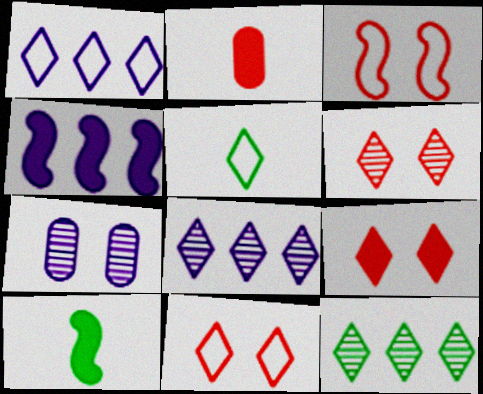[[1, 5, 11], 
[5, 8, 9], 
[6, 9, 11]]